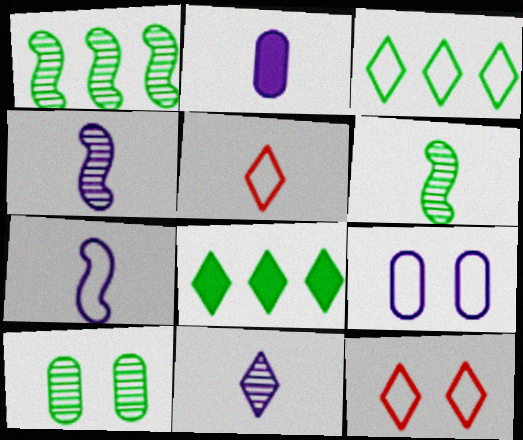[[1, 2, 12], 
[2, 5, 6], 
[2, 7, 11], 
[8, 11, 12]]